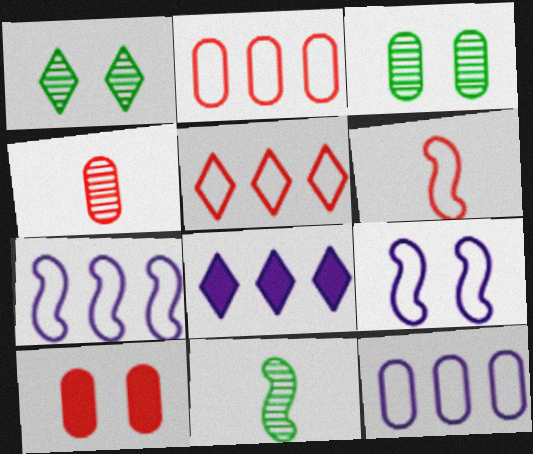[[1, 9, 10], 
[2, 4, 10], 
[3, 6, 8]]